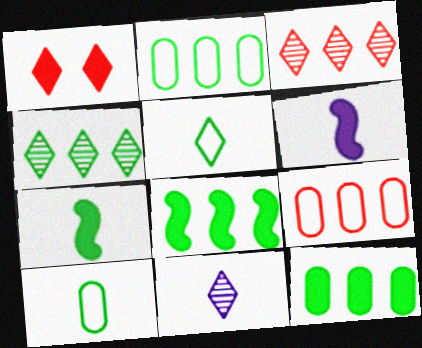[[1, 6, 12], 
[2, 4, 8]]